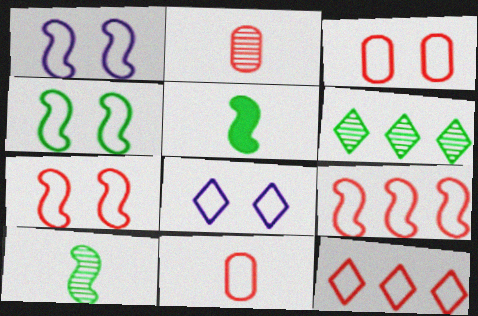[[1, 4, 7], 
[3, 4, 8], 
[7, 11, 12]]